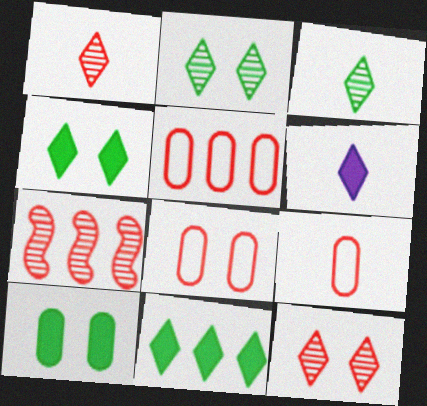[[5, 8, 9]]